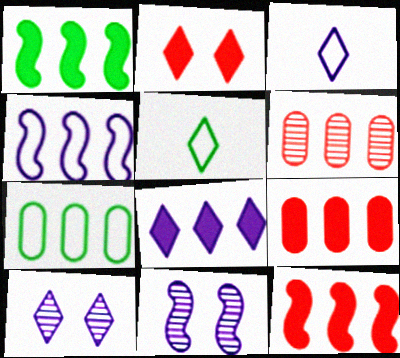[[1, 8, 9], 
[3, 8, 10], 
[5, 9, 11]]